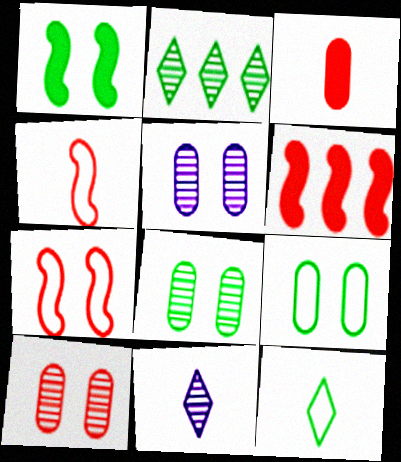[[5, 6, 12], 
[5, 8, 10], 
[6, 9, 11]]